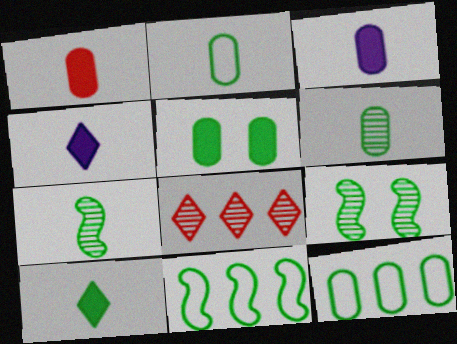[[2, 7, 10], 
[5, 6, 12], 
[9, 10, 12]]